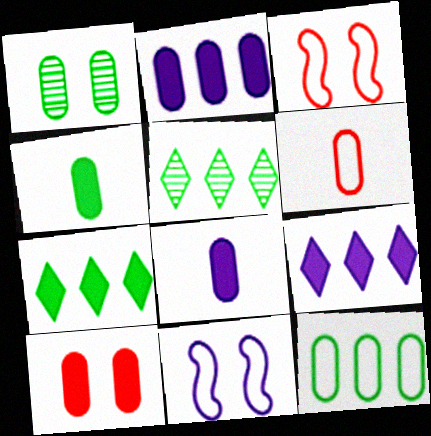[[1, 2, 6], 
[1, 4, 12], 
[2, 4, 10], 
[3, 5, 8]]